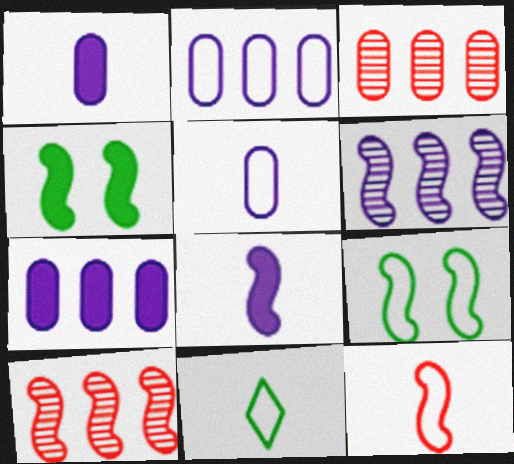[[4, 6, 12], 
[5, 11, 12], 
[8, 9, 10]]